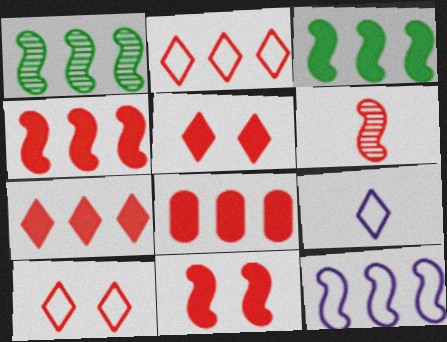[[1, 4, 12], 
[4, 7, 8], 
[6, 8, 10]]